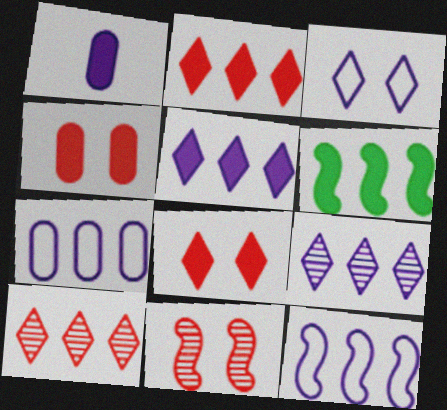[[1, 6, 8], 
[6, 7, 10]]